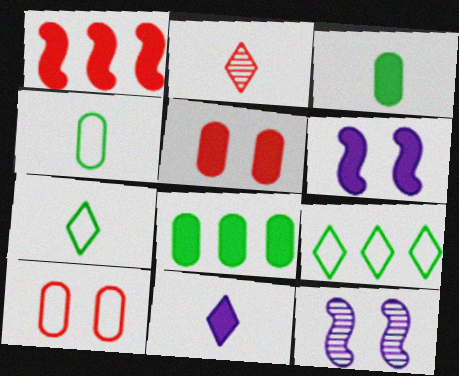[[1, 2, 10], 
[2, 7, 11]]